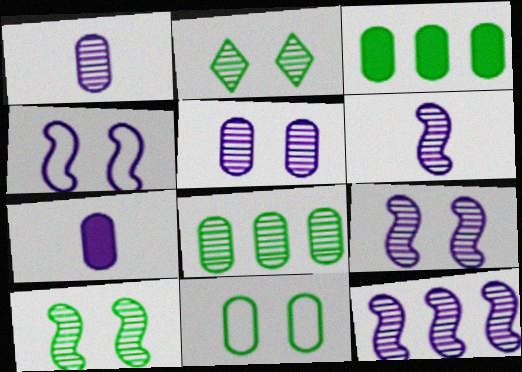[[6, 9, 12]]